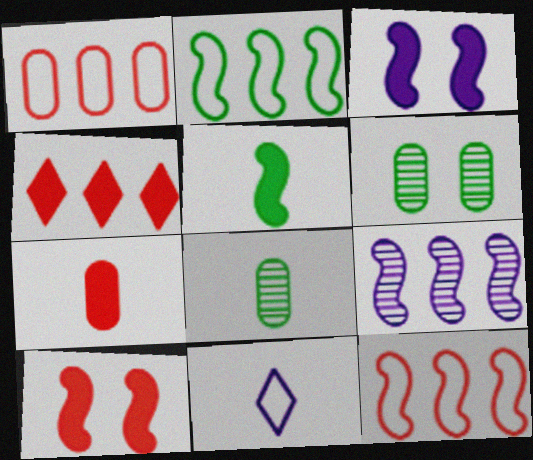[[4, 7, 10]]